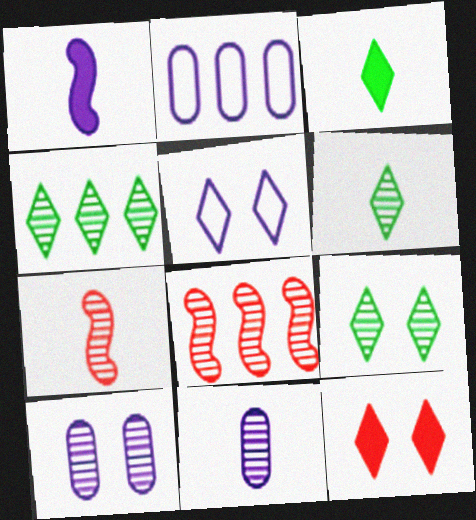[[4, 6, 9], 
[4, 7, 10], 
[5, 9, 12], 
[6, 7, 11], 
[6, 8, 10], 
[8, 9, 11]]